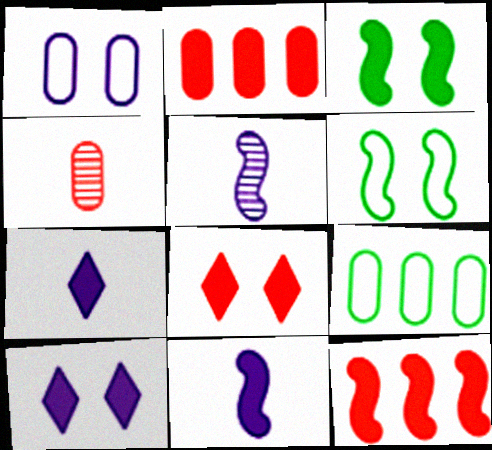[[2, 3, 7], 
[3, 11, 12], 
[5, 6, 12], 
[5, 8, 9]]